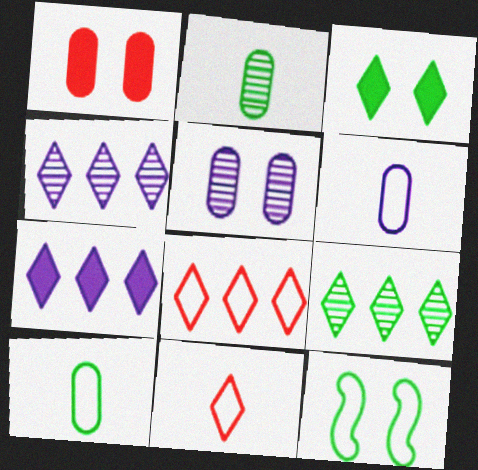[[3, 4, 11], 
[6, 8, 12], 
[7, 8, 9]]